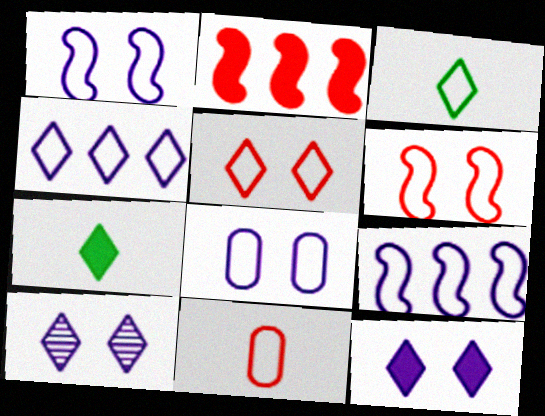[[3, 4, 5]]